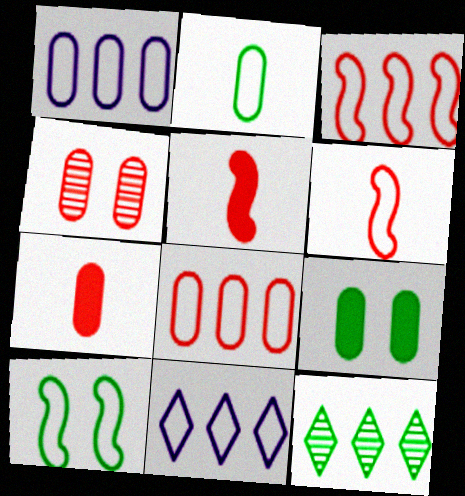[[4, 7, 8]]